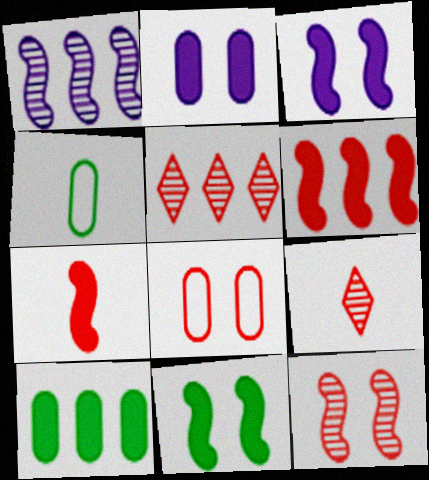[[3, 4, 5], 
[5, 7, 8], 
[6, 8, 9]]